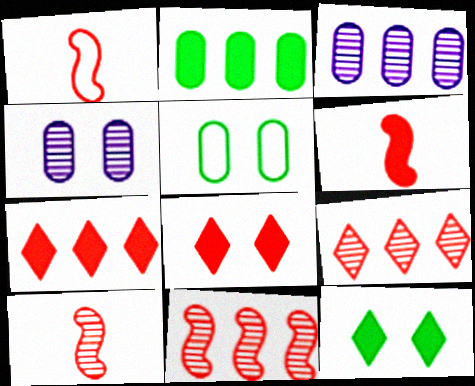[[1, 3, 12], 
[1, 6, 10]]